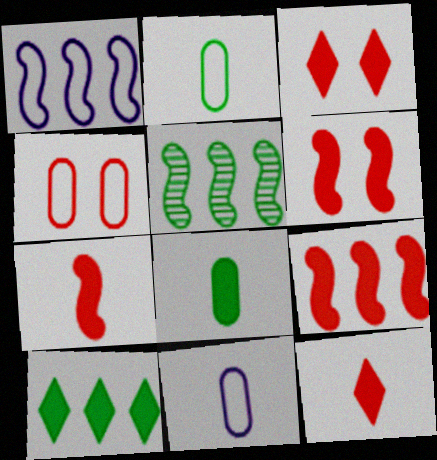[[1, 5, 9], 
[3, 5, 11], 
[6, 7, 9]]